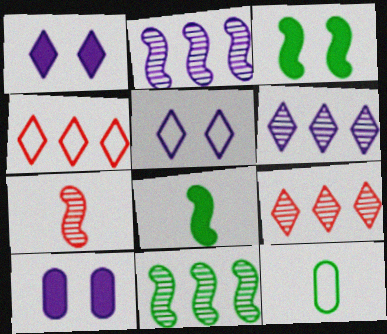[]